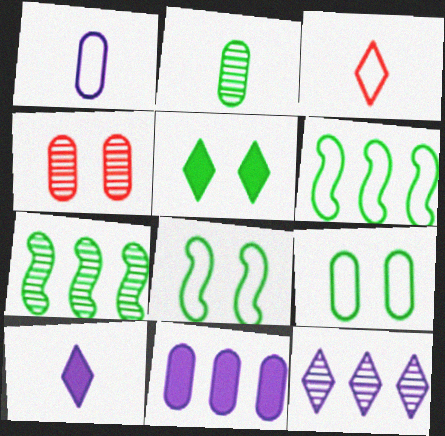[[2, 5, 6], 
[3, 5, 12], 
[4, 6, 10]]